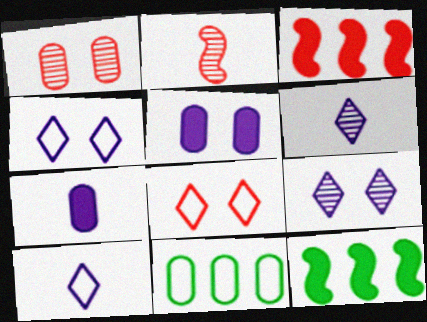[[1, 7, 11], 
[1, 10, 12]]